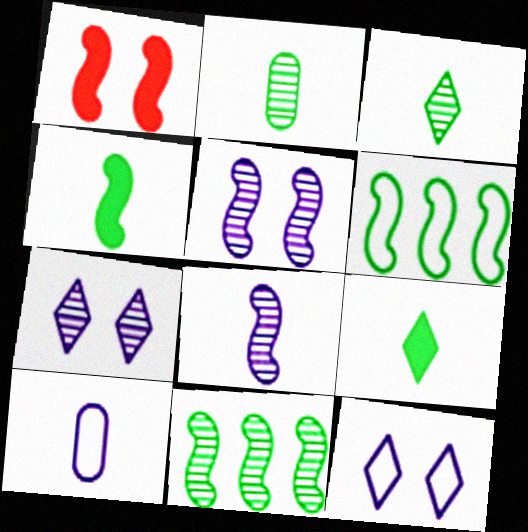[[1, 6, 8]]